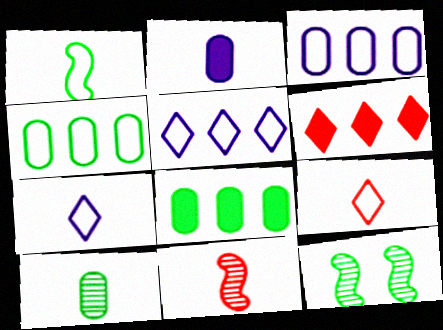[]